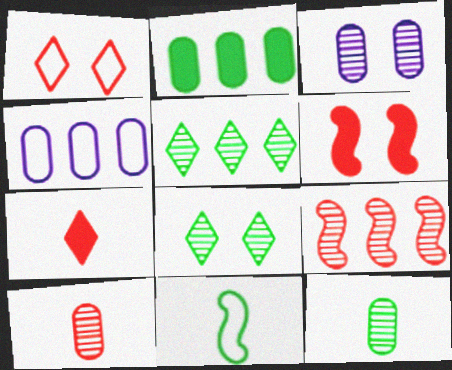[[1, 4, 11], 
[2, 8, 11]]